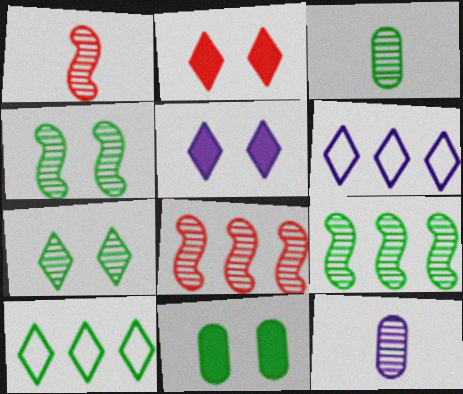[[1, 6, 11], 
[3, 7, 9], 
[7, 8, 12]]